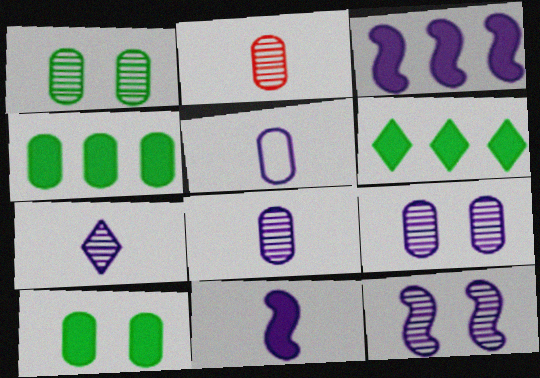[[5, 7, 11]]